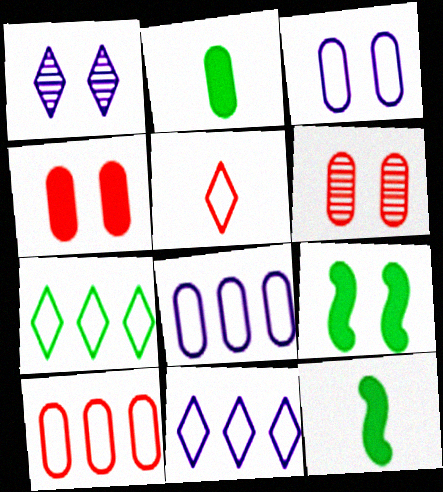[[1, 10, 12], 
[2, 6, 8], 
[6, 11, 12]]